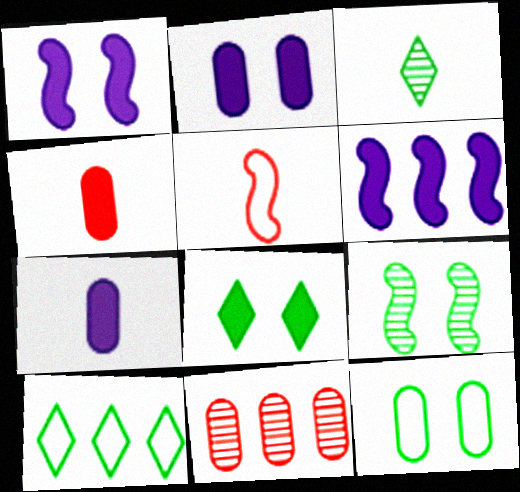[[3, 5, 7], 
[3, 8, 10], 
[4, 6, 8], 
[5, 6, 9], 
[6, 10, 11], 
[7, 11, 12], 
[8, 9, 12]]